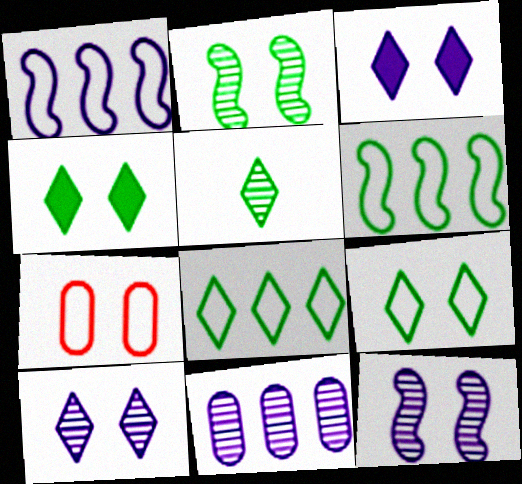[[2, 3, 7], 
[4, 5, 8], 
[4, 7, 12]]